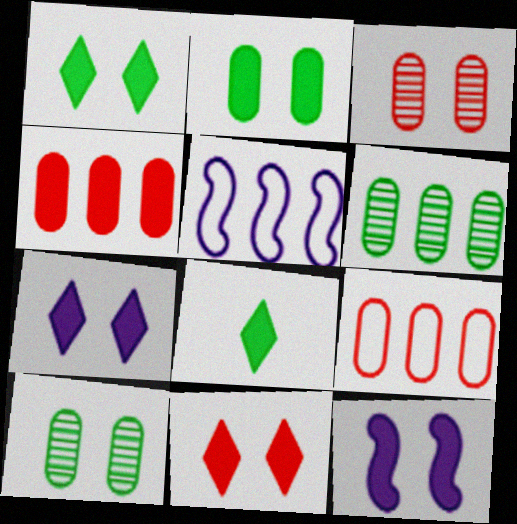[[1, 7, 11], 
[2, 11, 12], 
[3, 5, 8], 
[4, 8, 12]]